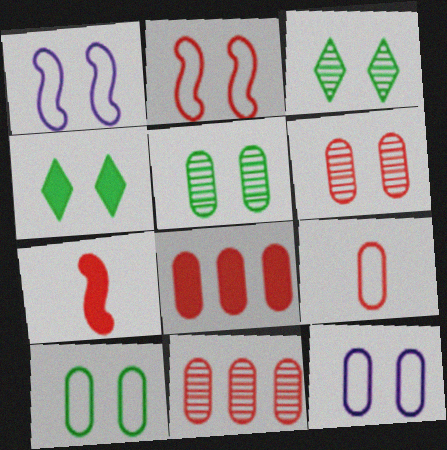[[1, 4, 6], 
[6, 8, 9]]